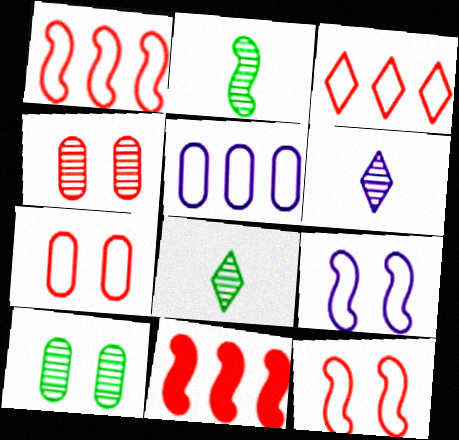[[2, 9, 11]]